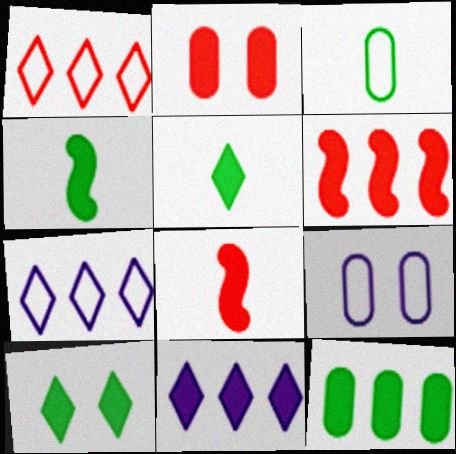[[2, 4, 11], 
[4, 10, 12], 
[6, 11, 12]]